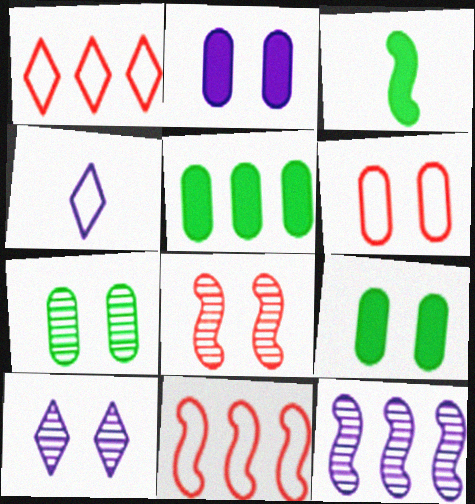[[1, 5, 12], 
[2, 4, 12], 
[2, 6, 7], 
[4, 5, 8], 
[7, 8, 10]]